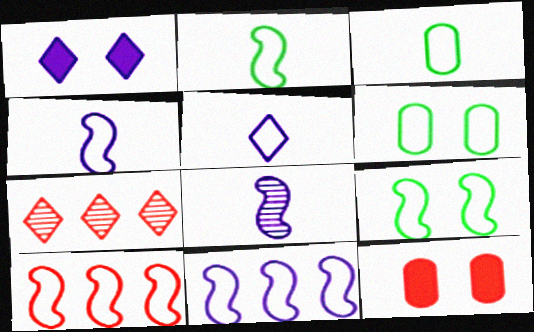[[4, 9, 10], 
[5, 6, 10]]